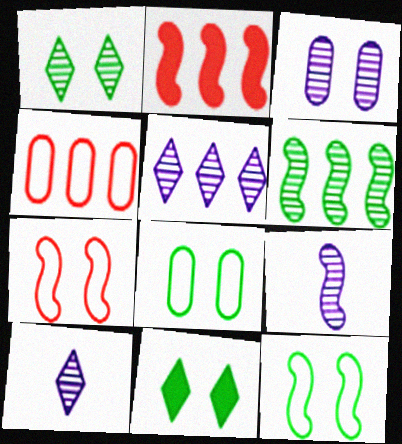[[2, 8, 10], 
[2, 9, 12], 
[3, 5, 9], 
[3, 7, 11], 
[4, 9, 11]]